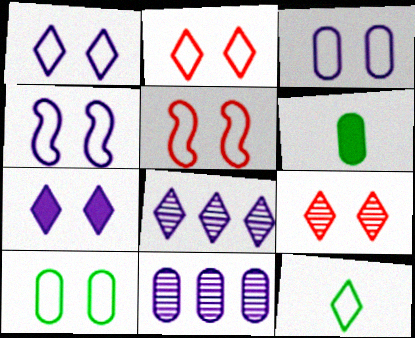[[1, 3, 4], 
[1, 5, 10], 
[2, 4, 10], 
[5, 6, 8]]